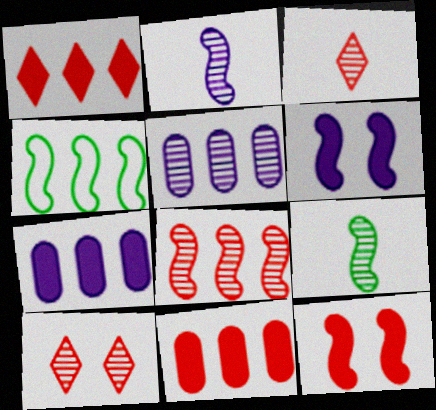[[1, 4, 5], 
[2, 4, 12], 
[5, 9, 10]]